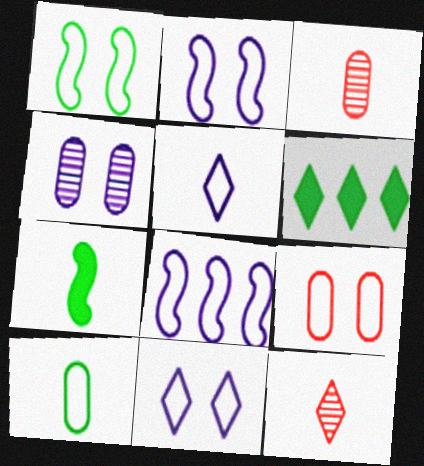[[1, 9, 11], 
[2, 3, 6], 
[3, 5, 7], 
[6, 11, 12]]